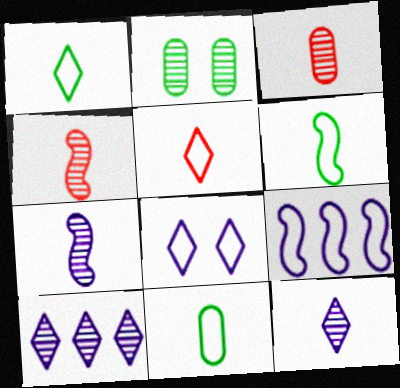[[1, 6, 11], 
[2, 4, 10]]